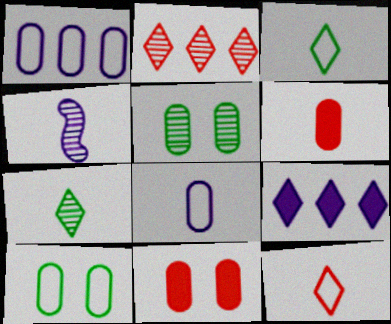[[1, 5, 6], 
[2, 4, 5], 
[3, 4, 6]]